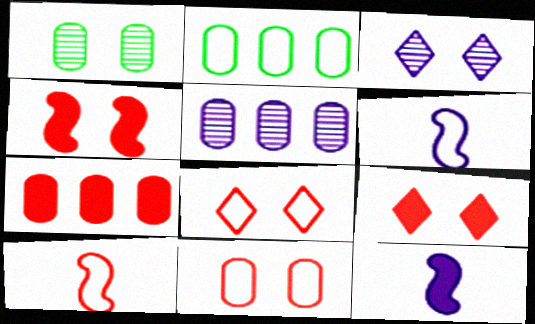[[2, 5, 7], 
[2, 6, 8]]